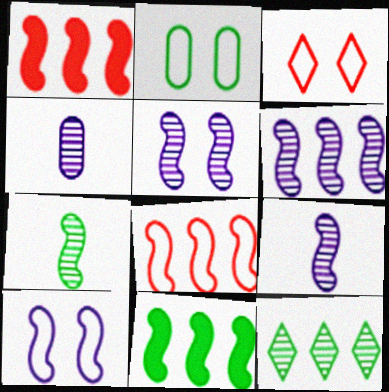[[1, 7, 10], 
[2, 3, 10], 
[3, 4, 11], 
[5, 6, 9], 
[6, 8, 11]]